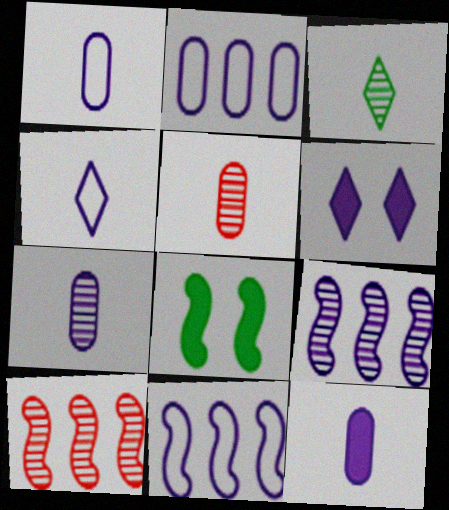[[1, 6, 9], 
[1, 7, 12], 
[6, 7, 11]]